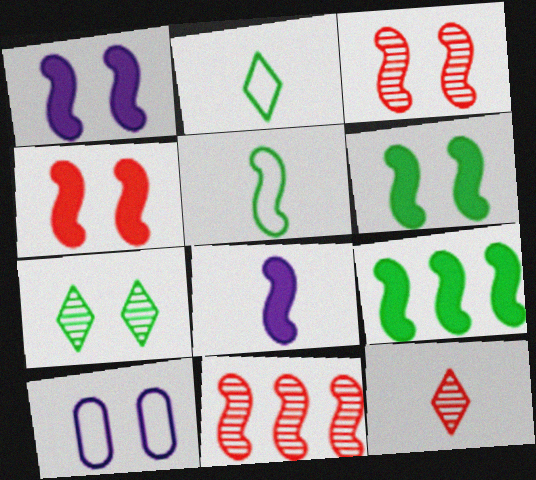[[1, 4, 6], 
[1, 5, 11], 
[4, 7, 10], 
[4, 8, 9], 
[9, 10, 12]]